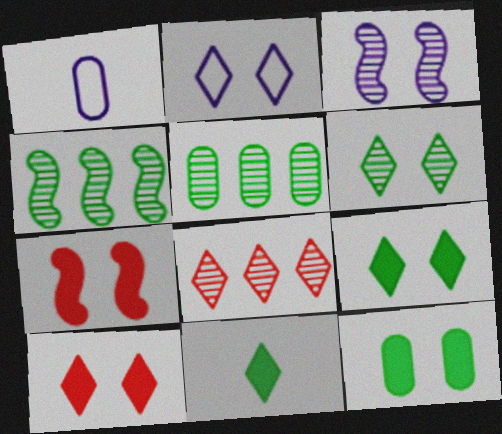[[1, 4, 10], 
[2, 6, 10], 
[2, 8, 11]]